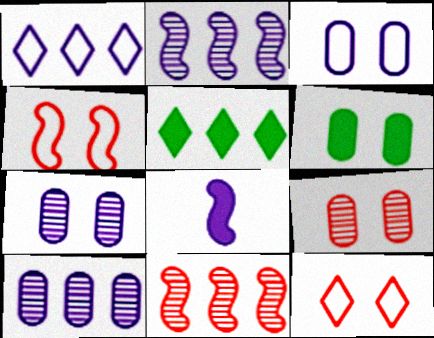[[1, 7, 8], 
[3, 6, 9]]